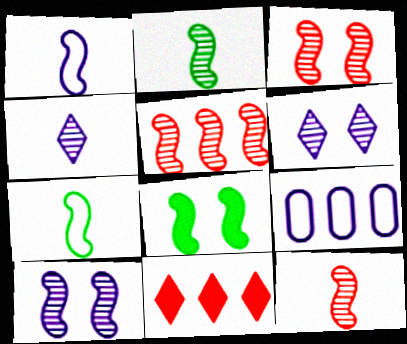[[1, 5, 8], 
[2, 5, 10], 
[3, 5, 12]]